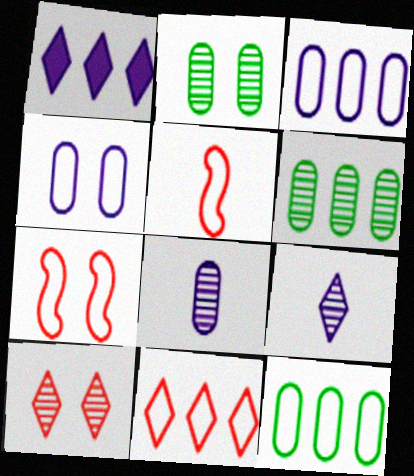[[1, 2, 5]]